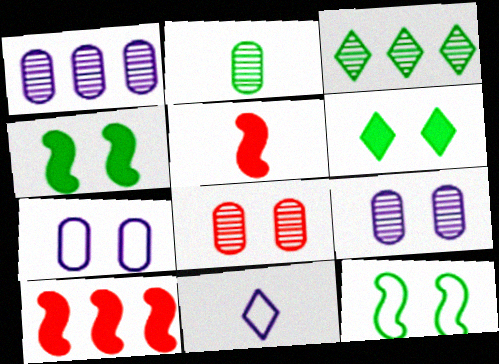[[1, 2, 8], 
[2, 5, 11], 
[3, 5, 7]]